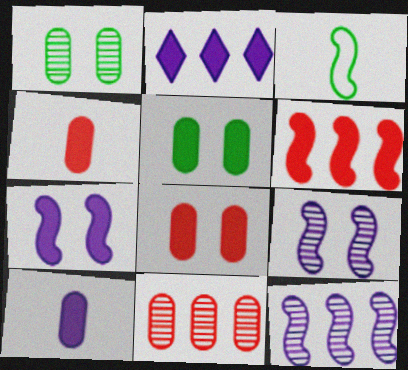[[2, 7, 10], 
[3, 6, 9]]